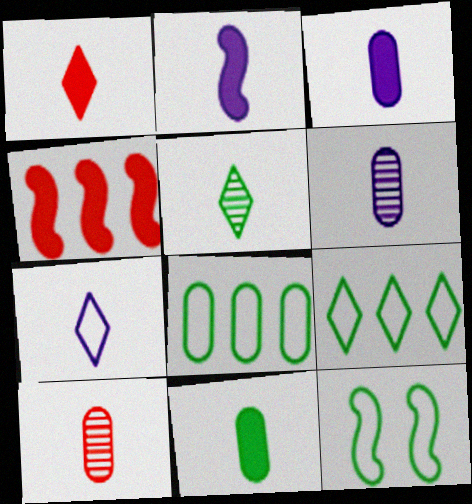[[1, 2, 11], 
[1, 5, 7], 
[2, 6, 7]]